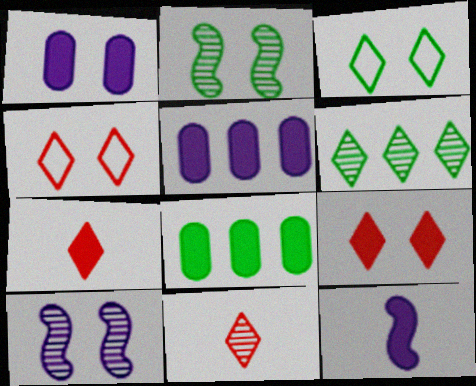[[1, 2, 4], 
[8, 9, 12]]